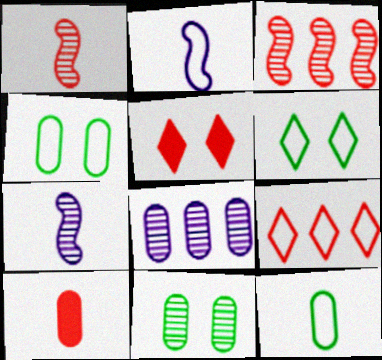[[2, 4, 9], 
[4, 8, 10]]